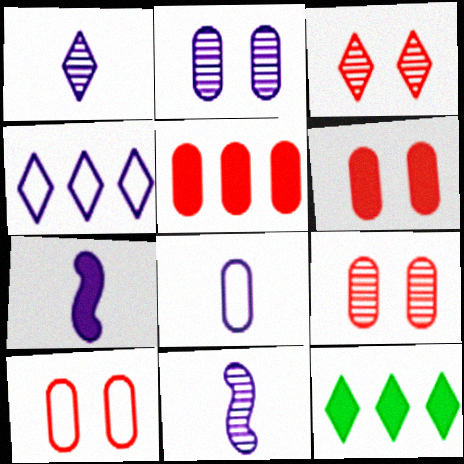[[1, 7, 8], 
[2, 4, 7], 
[6, 7, 12], 
[6, 9, 10], 
[10, 11, 12]]